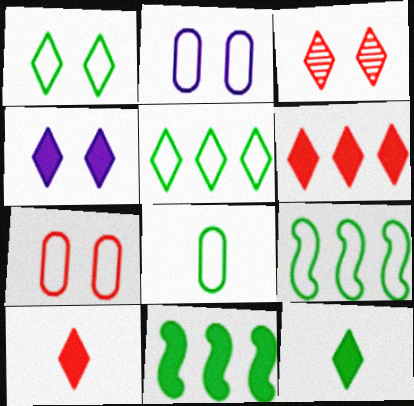[[1, 3, 4], 
[1, 8, 9], 
[4, 6, 12]]